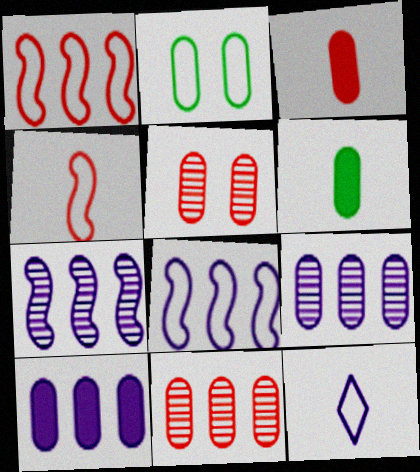[[1, 2, 12], 
[2, 3, 9]]